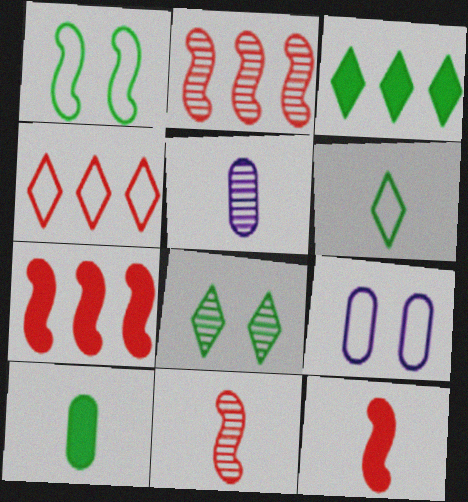[[2, 5, 8], 
[3, 6, 8], 
[3, 9, 11], 
[5, 6, 12]]